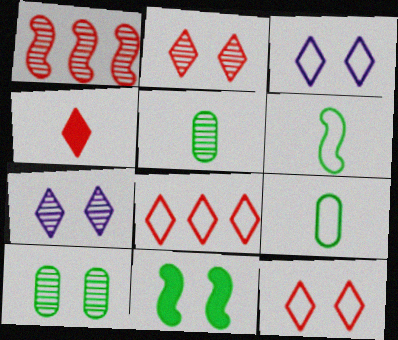[[1, 5, 7], 
[2, 4, 8]]